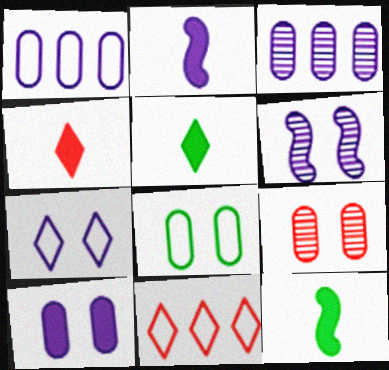[[2, 3, 7], 
[6, 7, 10], 
[8, 9, 10]]